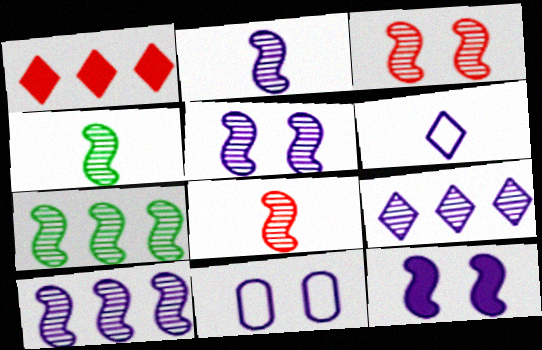[[1, 4, 11], 
[2, 3, 7], 
[2, 4, 8], 
[2, 5, 10], 
[3, 4, 10], 
[5, 7, 8]]